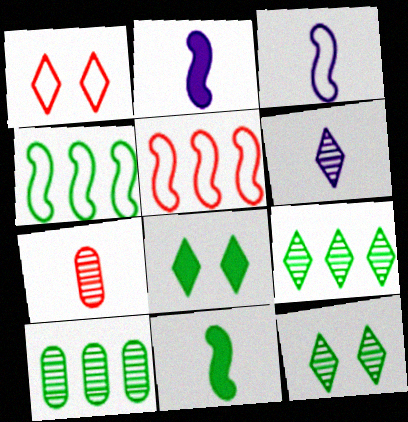[[1, 2, 10]]